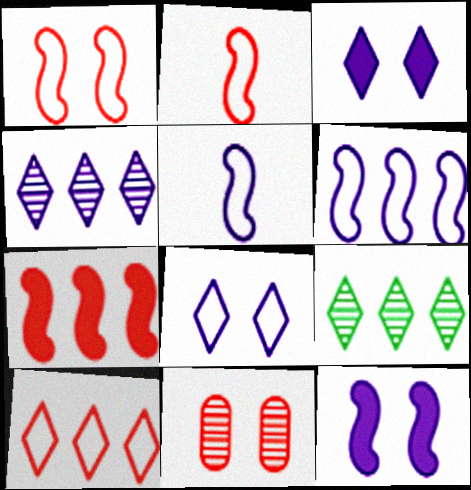[]